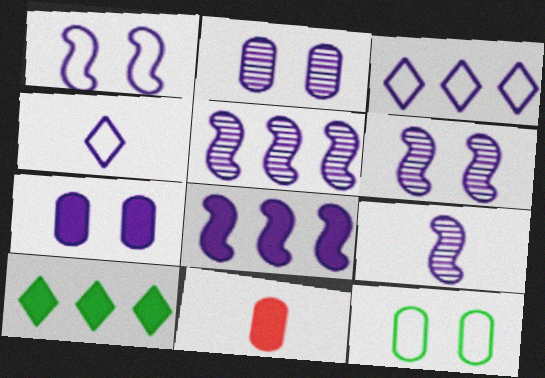[[1, 8, 9], 
[2, 4, 8], 
[3, 7, 9], 
[4, 5, 7], 
[5, 6, 9]]